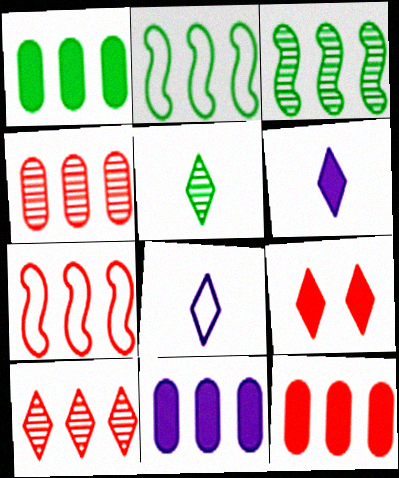[[1, 11, 12], 
[2, 10, 11], 
[7, 10, 12]]